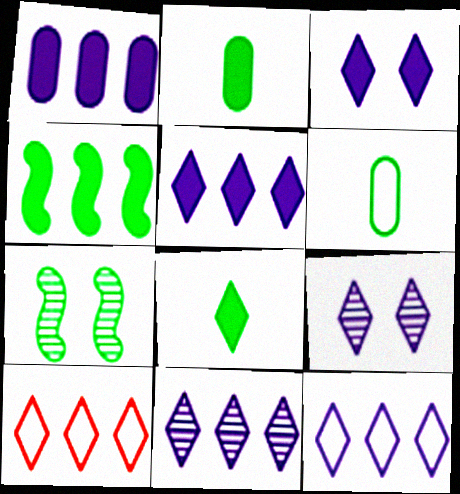[[5, 11, 12], 
[8, 9, 10]]